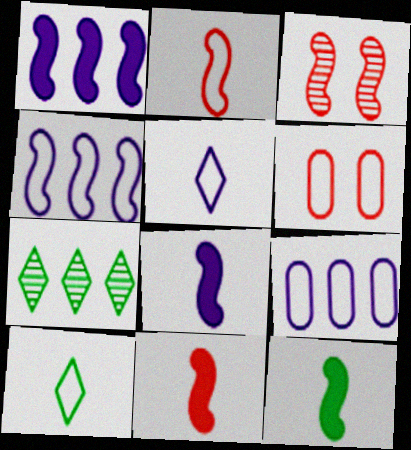[[3, 4, 12], 
[4, 6, 10], 
[6, 7, 8], 
[8, 11, 12]]